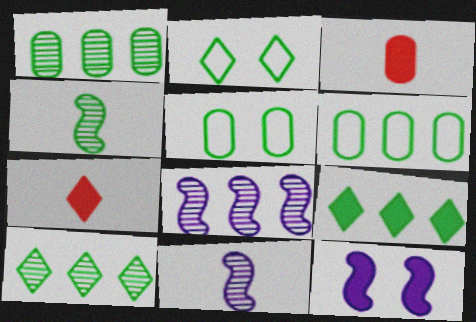[[2, 3, 8], 
[3, 9, 12], 
[4, 5, 9], 
[5, 7, 8]]